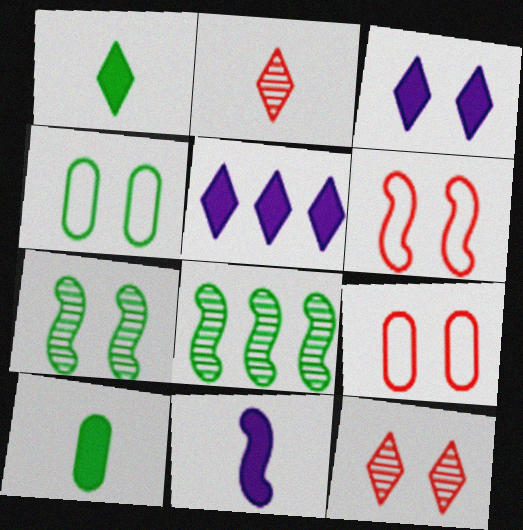[[1, 4, 8], 
[3, 7, 9], 
[6, 8, 11]]